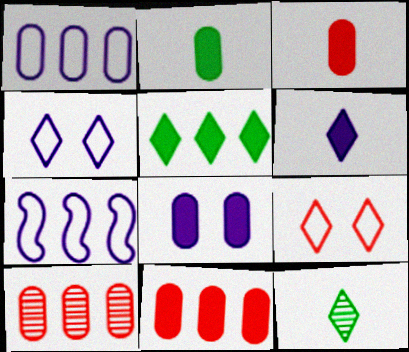[[2, 8, 11], 
[5, 7, 10]]